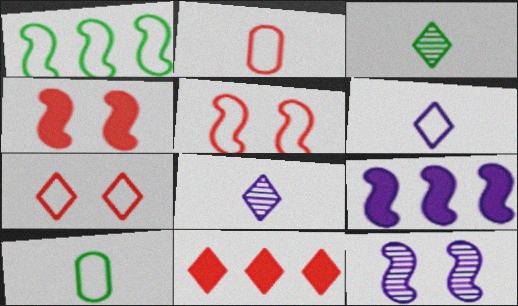[[10, 11, 12]]